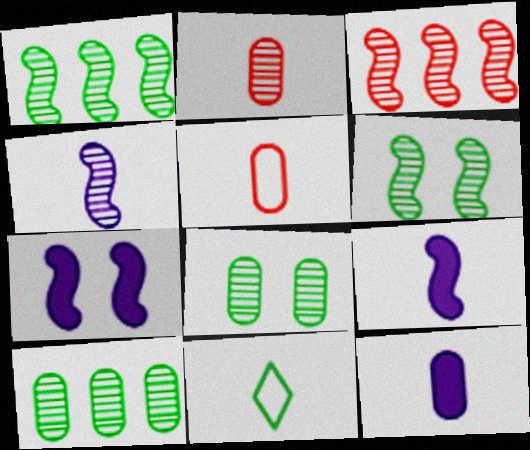[[2, 9, 11], 
[3, 4, 6]]